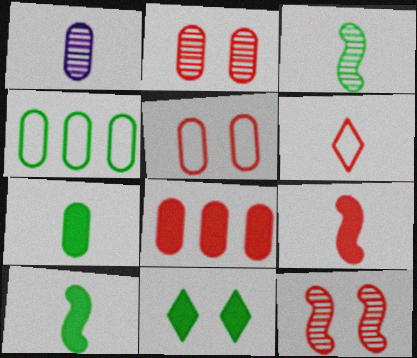[[1, 6, 10], 
[3, 4, 11], 
[6, 8, 12]]